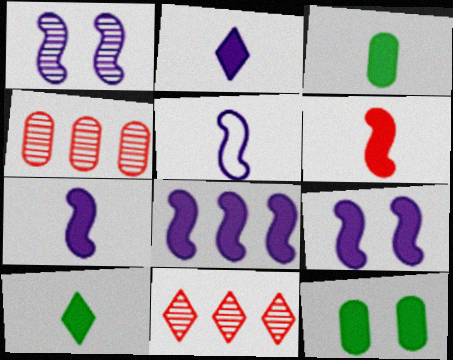[[1, 5, 8], 
[2, 3, 6], 
[5, 11, 12], 
[7, 8, 9]]